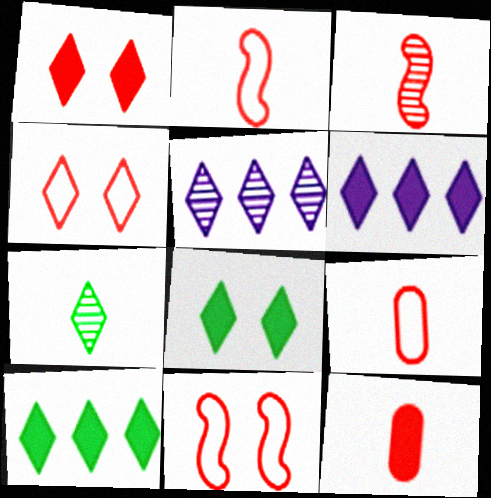[[4, 6, 7]]